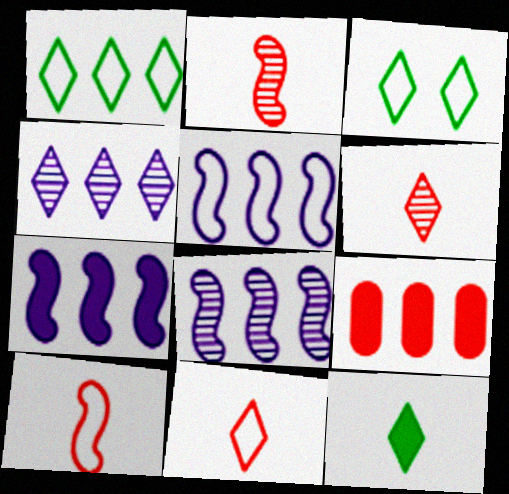[[1, 8, 9], 
[5, 7, 8]]